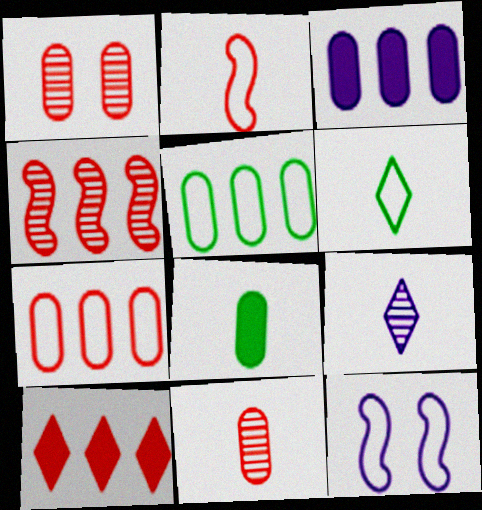[[1, 2, 10], 
[2, 8, 9], 
[3, 9, 12], 
[4, 7, 10], 
[6, 7, 12]]